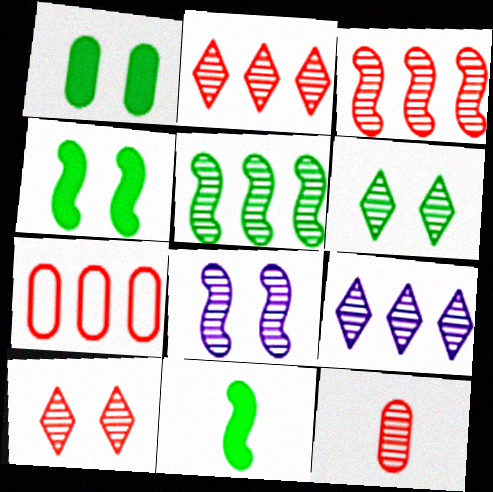[[3, 10, 12]]